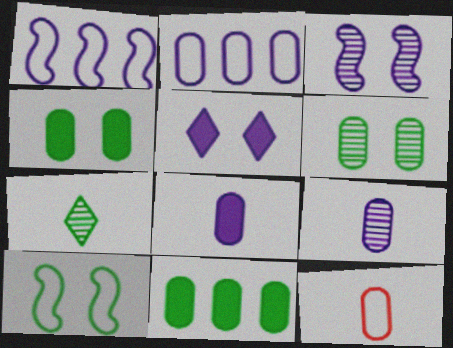[[1, 5, 9], 
[7, 10, 11]]